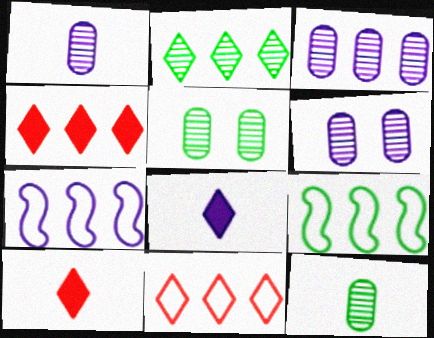[[1, 3, 6], 
[3, 4, 9], 
[5, 7, 10], 
[6, 7, 8], 
[6, 9, 10]]